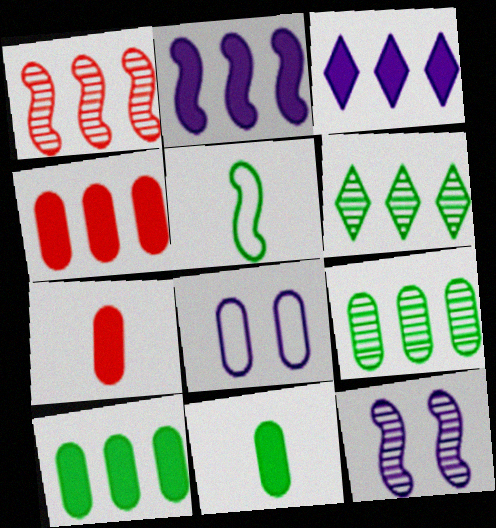[[7, 8, 9]]